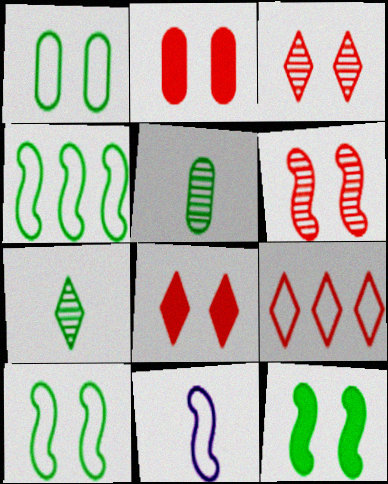[[1, 9, 11]]